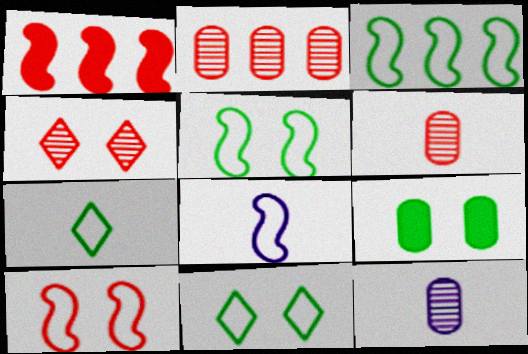[[1, 11, 12], 
[3, 8, 10]]